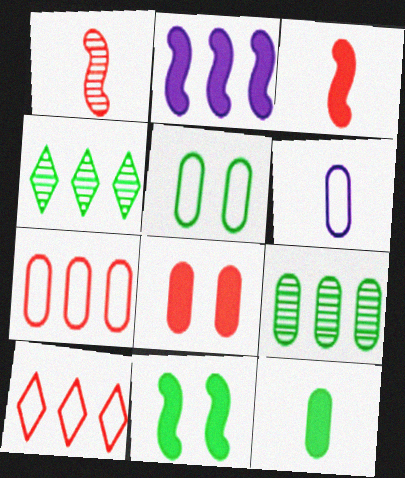[[1, 8, 10], 
[2, 3, 11], 
[2, 4, 7], 
[2, 9, 10], 
[5, 6, 7], 
[5, 9, 12], 
[6, 8, 9]]